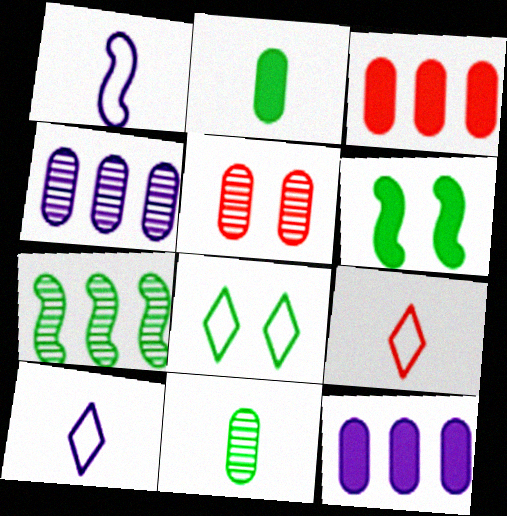[[2, 7, 8], 
[4, 5, 11], 
[4, 6, 9]]